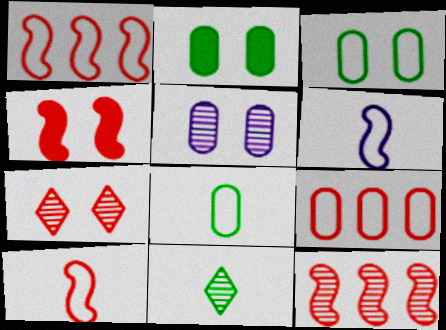[[4, 10, 12], 
[5, 11, 12]]